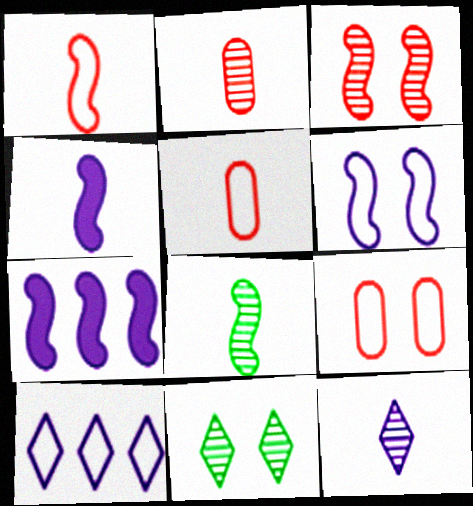[[1, 4, 8], 
[2, 8, 12], 
[5, 7, 11]]